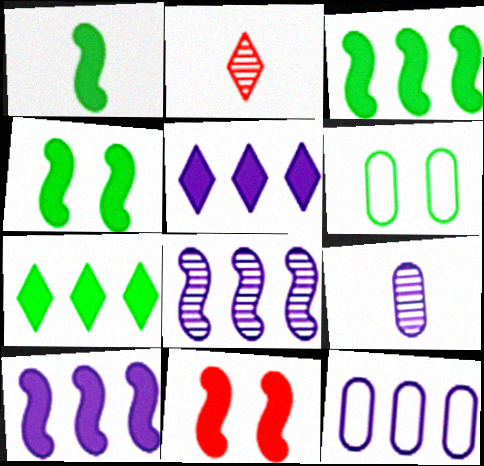[[1, 3, 4], 
[1, 10, 11], 
[2, 4, 12], 
[2, 6, 10], 
[5, 8, 12]]